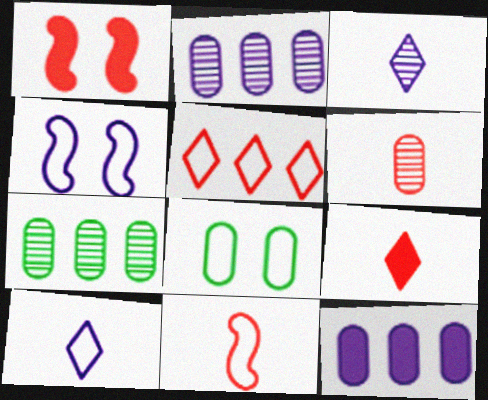[[1, 5, 6], 
[1, 7, 10], 
[3, 4, 12], 
[4, 7, 9], 
[6, 8, 12], 
[6, 9, 11]]